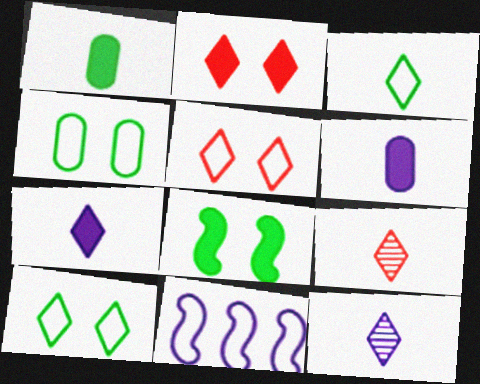[[3, 7, 9]]